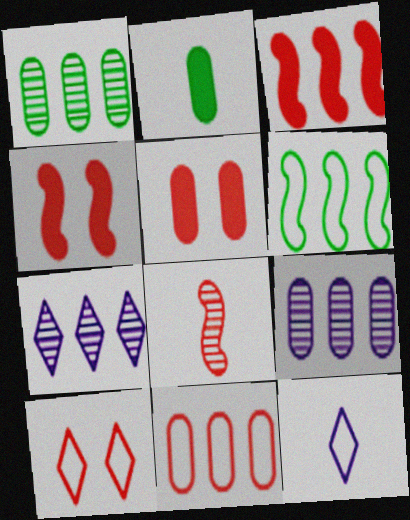[[1, 4, 12], 
[2, 8, 12]]